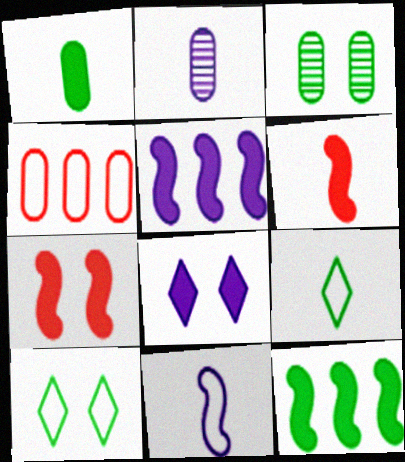[[2, 6, 9], 
[3, 9, 12], 
[4, 10, 11]]